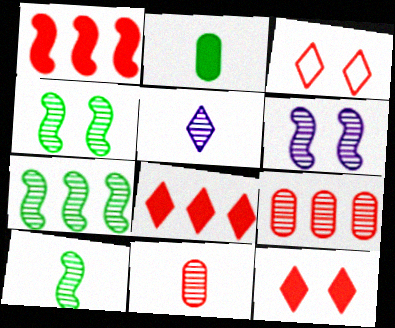[[1, 3, 11], 
[4, 5, 9], 
[4, 7, 10], 
[5, 10, 11]]